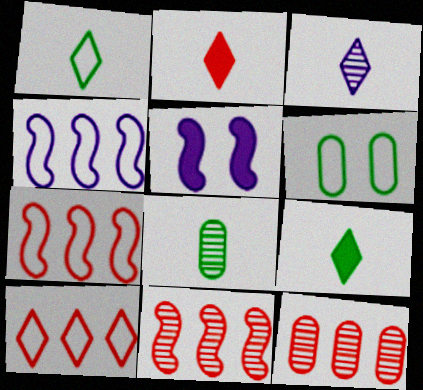[[1, 2, 3], 
[1, 5, 12], 
[5, 8, 10]]